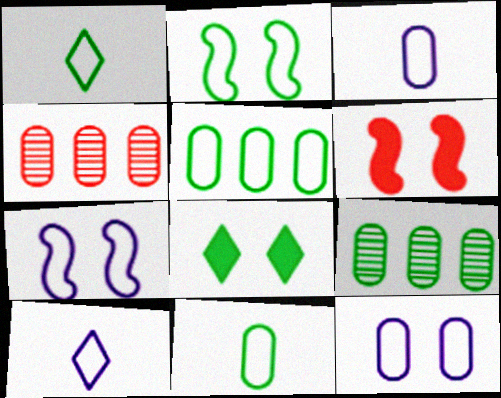[[1, 2, 5], 
[6, 9, 10]]